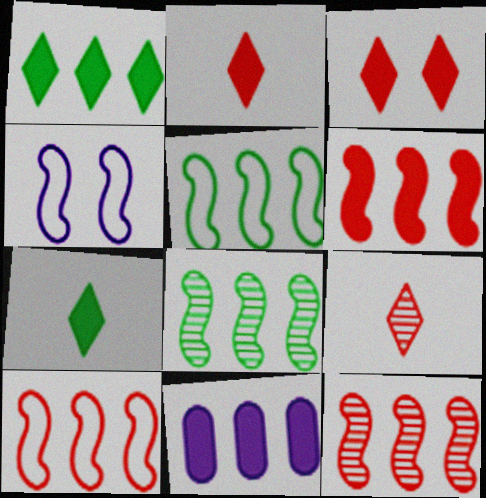[[1, 6, 11], 
[6, 10, 12]]